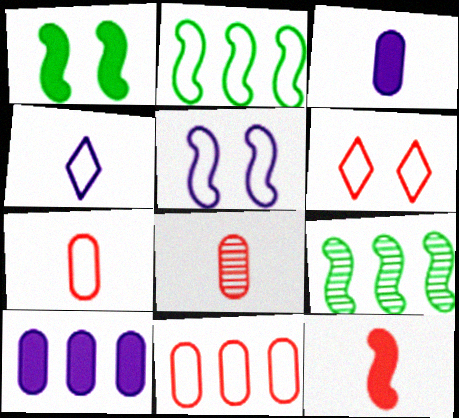[[3, 6, 9], 
[5, 9, 12]]